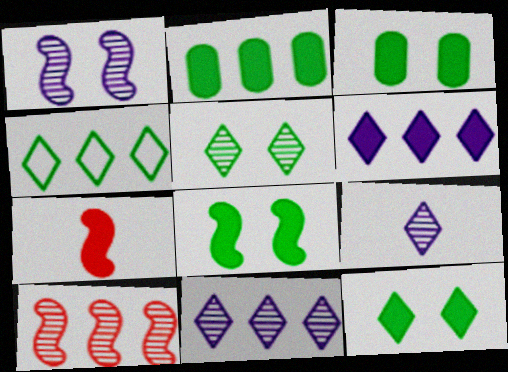[[3, 6, 7], 
[3, 8, 12]]